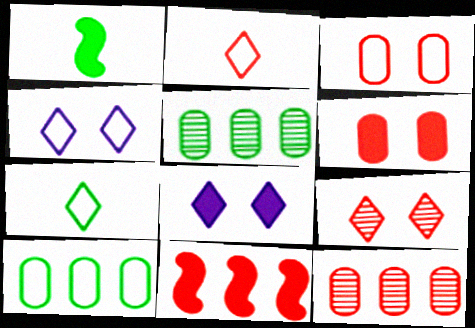[[1, 4, 12]]